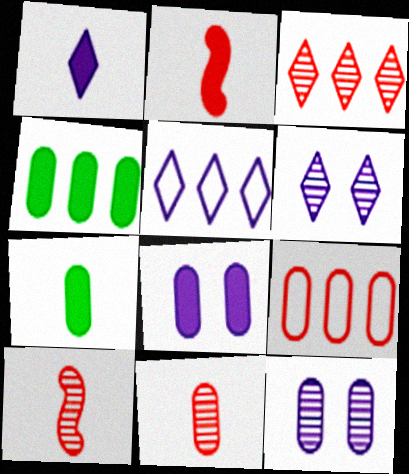[[1, 2, 7], 
[1, 5, 6], 
[7, 9, 12]]